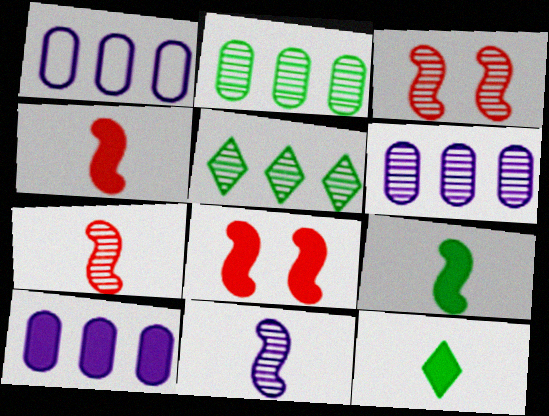[[1, 3, 12], 
[1, 6, 10], 
[8, 10, 12]]